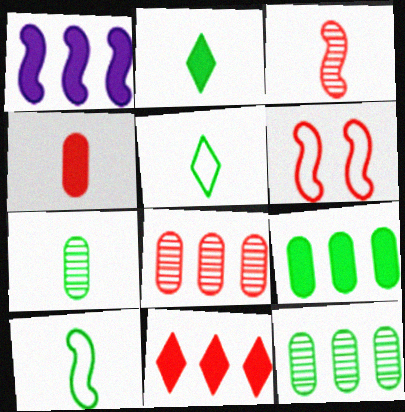[[1, 9, 11], 
[2, 7, 10]]